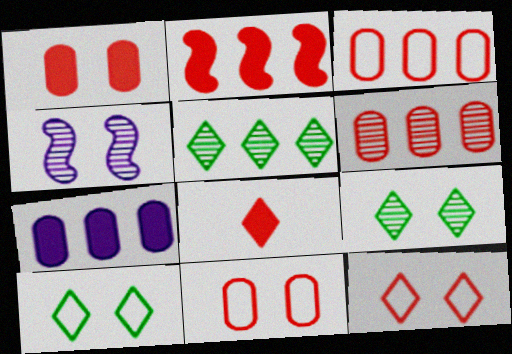[[1, 2, 8], 
[1, 4, 10]]